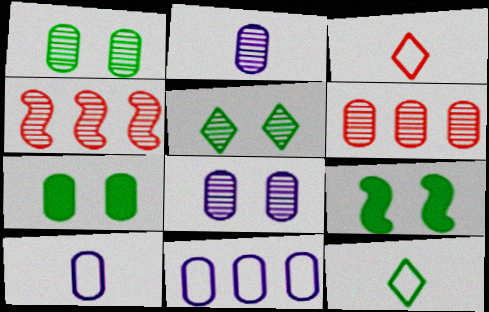[[1, 2, 6], 
[2, 4, 5], 
[6, 7, 10]]